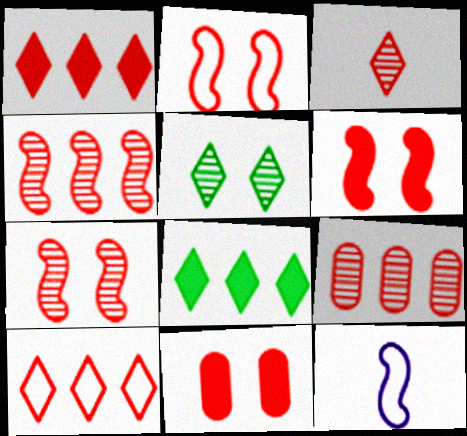[[2, 6, 7], 
[3, 7, 9]]